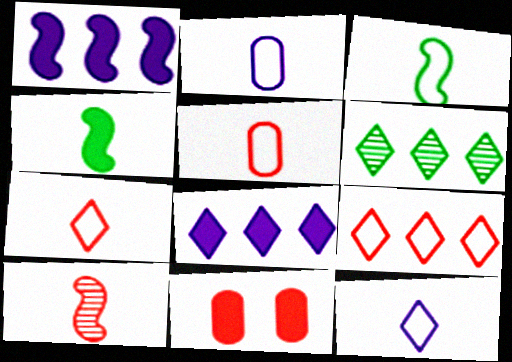[[2, 3, 7], 
[3, 5, 12], 
[4, 8, 11], 
[6, 8, 9], 
[9, 10, 11]]